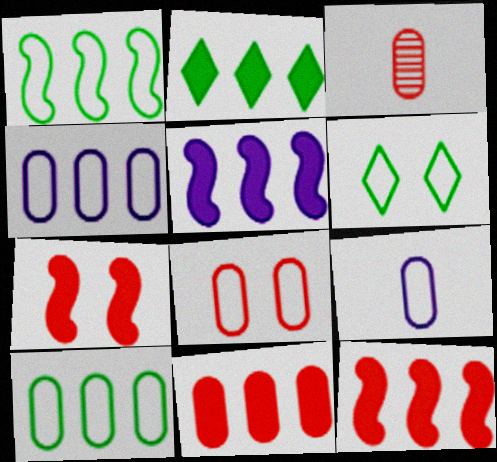[[2, 5, 11], 
[3, 5, 6], 
[3, 8, 11], 
[8, 9, 10]]